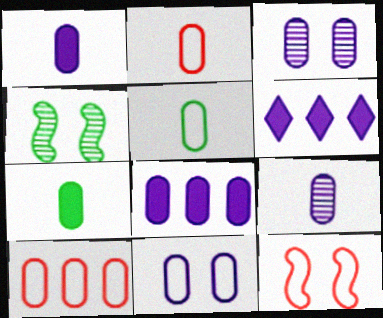[[2, 4, 6], 
[2, 7, 9], 
[3, 7, 10], 
[5, 10, 11], 
[8, 9, 11]]